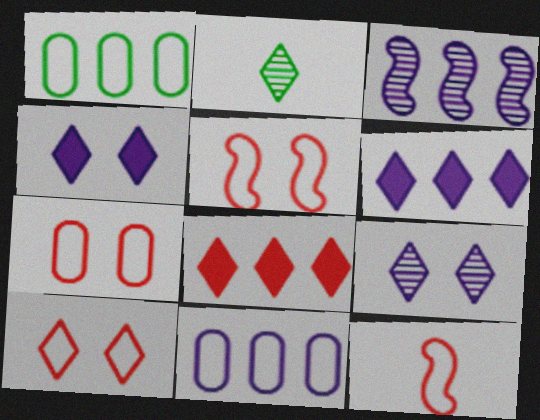[[1, 3, 8], 
[2, 6, 10], 
[3, 6, 11], 
[5, 7, 10]]